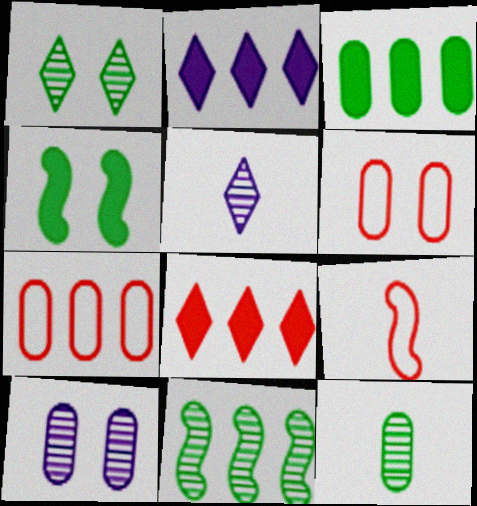[[1, 11, 12], 
[2, 7, 11], 
[4, 5, 7]]